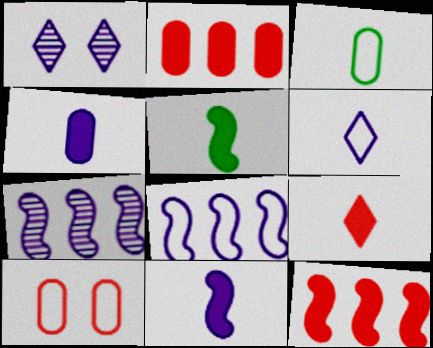[[1, 3, 12], 
[1, 4, 8], 
[4, 5, 9]]